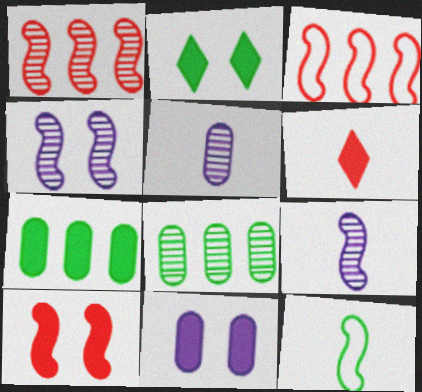[[2, 3, 5], 
[2, 8, 12], 
[2, 10, 11], 
[5, 6, 12]]